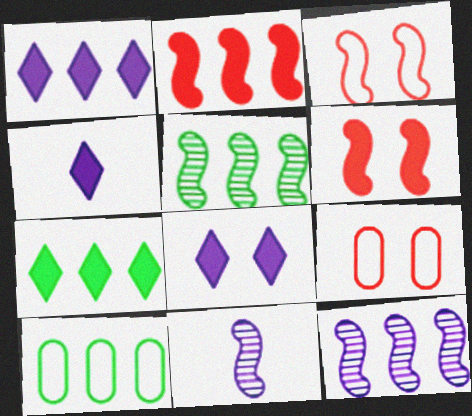[[1, 4, 8], 
[4, 5, 9], 
[5, 7, 10], 
[7, 9, 11]]